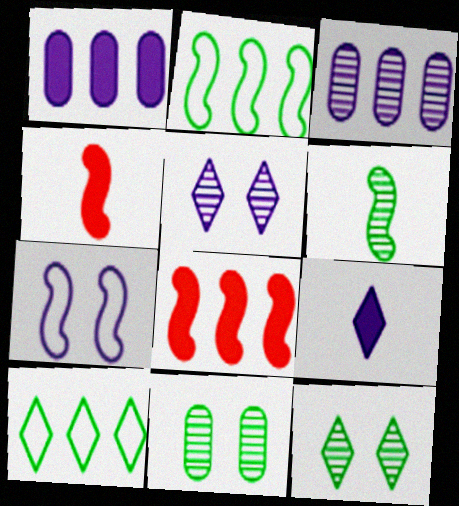[[3, 7, 9], 
[3, 8, 10], 
[6, 7, 8]]